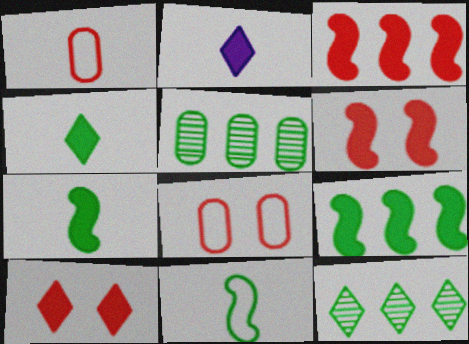[]